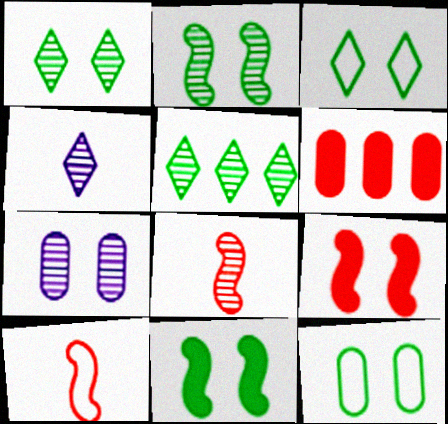[[1, 11, 12], 
[3, 7, 9], 
[5, 7, 8]]